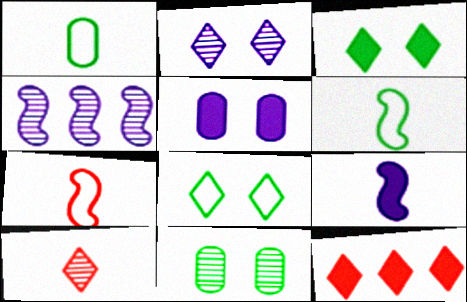[[1, 9, 10], 
[4, 10, 11]]